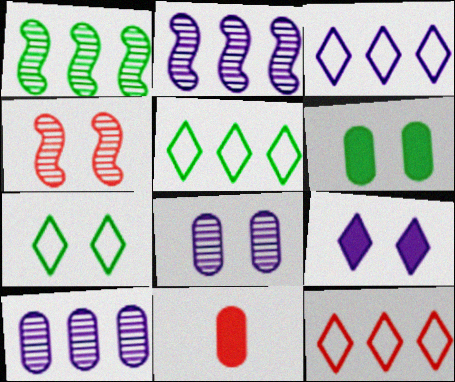[[2, 7, 11], 
[3, 5, 12], 
[4, 11, 12]]